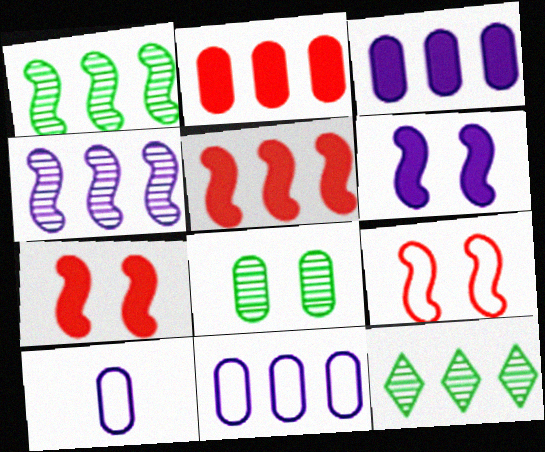[[2, 8, 10], 
[5, 11, 12], 
[7, 10, 12]]